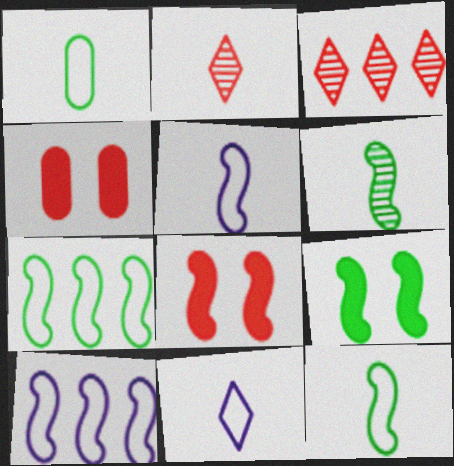[[6, 7, 9], 
[6, 8, 10]]